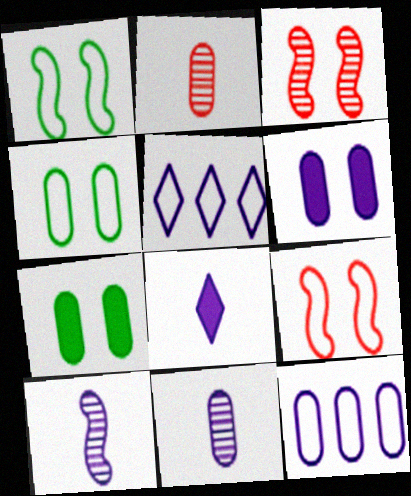[[2, 7, 12], 
[5, 6, 10], 
[6, 11, 12]]